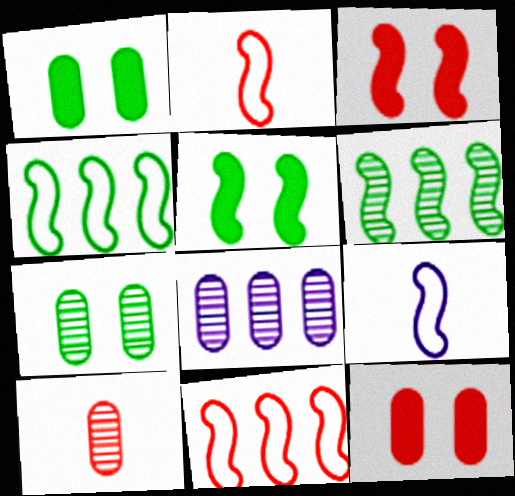[[3, 6, 9], 
[7, 8, 10]]